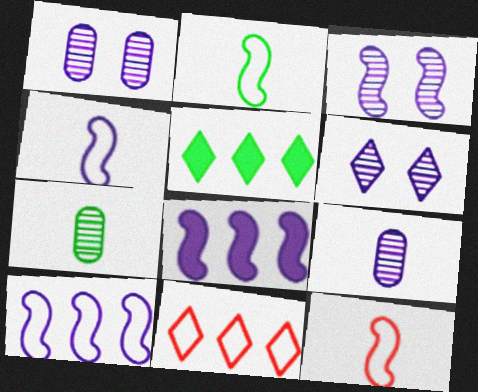[[1, 3, 6], 
[1, 5, 12], 
[2, 4, 12], 
[3, 4, 8]]